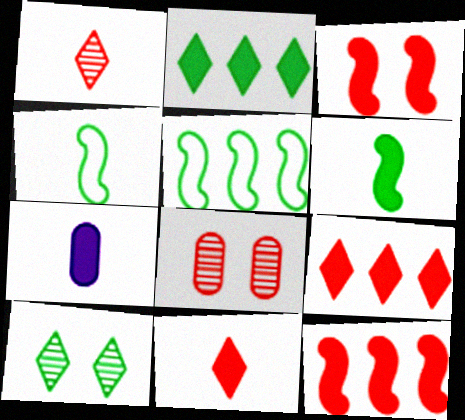[[1, 4, 7], 
[2, 3, 7], 
[6, 7, 11]]